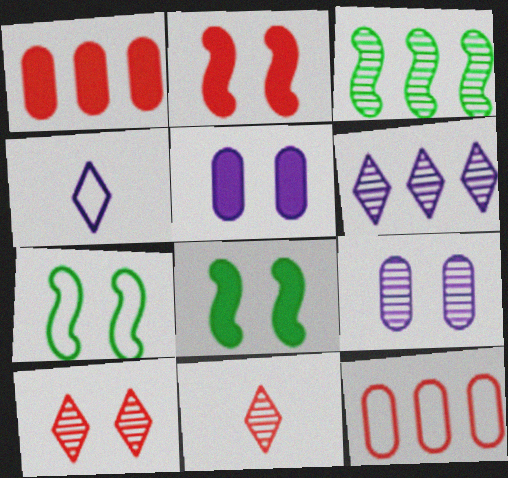[[2, 11, 12], 
[3, 9, 11], 
[4, 7, 12], 
[5, 7, 10]]